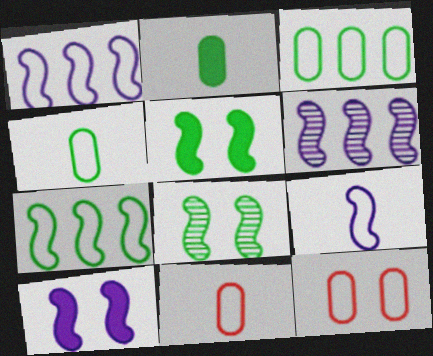[[6, 9, 10]]